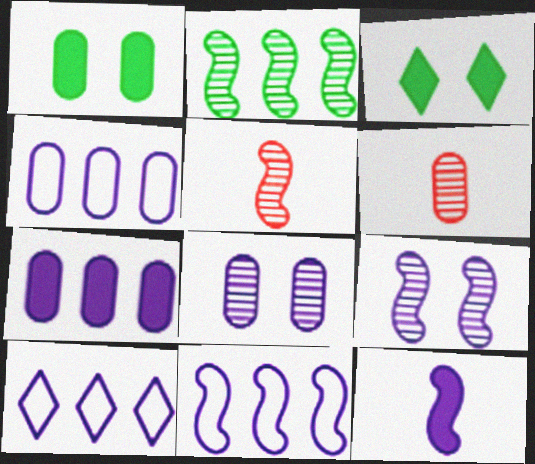[[1, 4, 6], 
[1, 5, 10], 
[2, 5, 9], 
[3, 4, 5], 
[3, 6, 11], 
[4, 10, 11], 
[8, 10, 12], 
[9, 11, 12]]